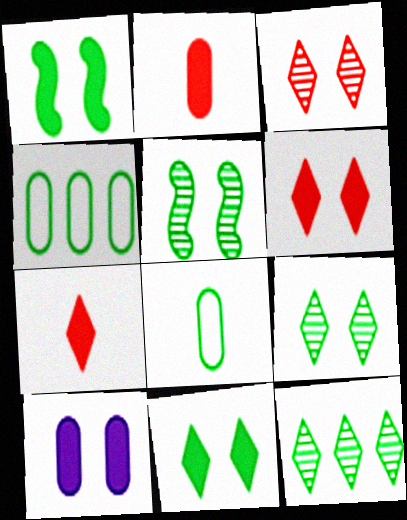[[1, 6, 10], 
[1, 8, 12]]